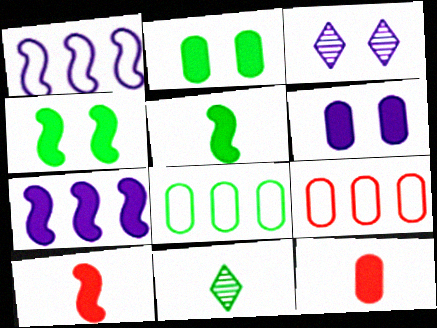[[3, 5, 9], 
[3, 8, 10], 
[4, 7, 10], 
[4, 8, 11]]